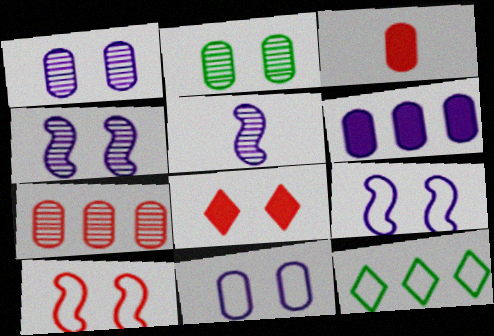[[2, 8, 9], 
[3, 4, 12]]